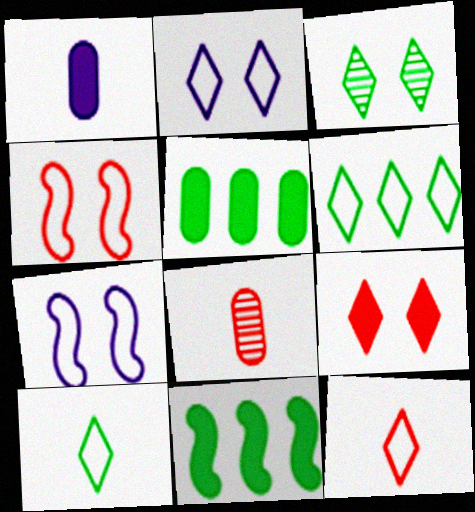[[1, 9, 11], 
[2, 3, 9], 
[2, 6, 12], 
[2, 8, 11]]